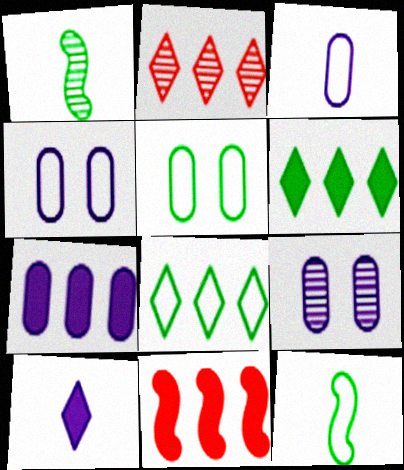[[1, 2, 9], 
[1, 5, 6], 
[3, 7, 9], 
[5, 8, 12], 
[6, 7, 11]]